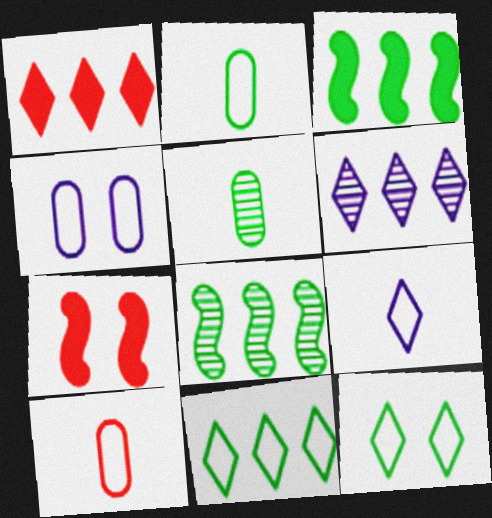[[1, 6, 11], 
[2, 6, 7], 
[3, 5, 12]]